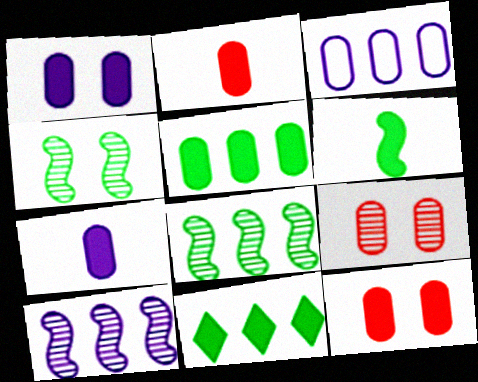[[1, 2, 5], 
[5, 7, 12]]